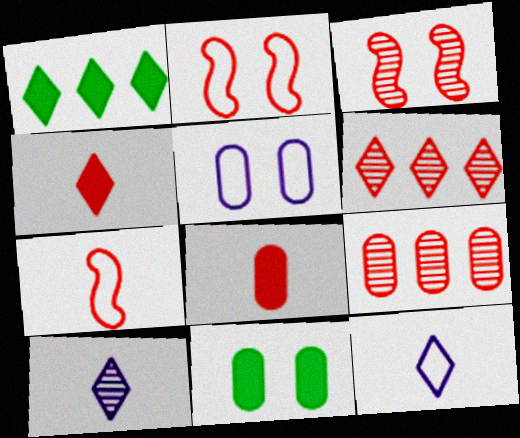[[2, 4, 9], 
[2, 6, 8]]